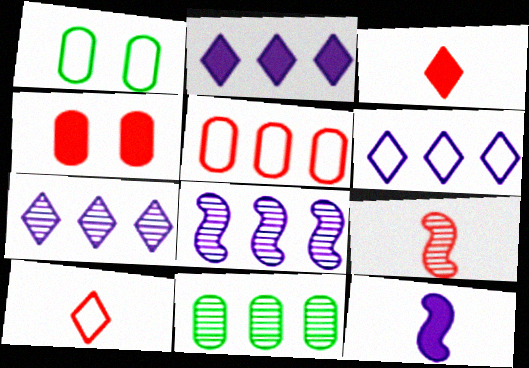[[1, 2, 9], 
[1, 3, 8], 
[2, 6, 7]]